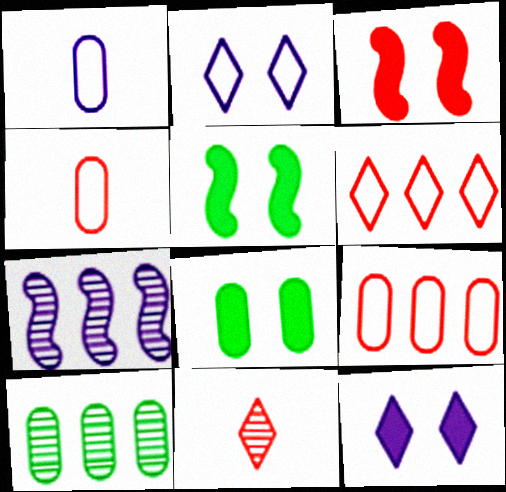[[1, 7, 12], 
[3, 8, 12], 
[3, 9, 11]]